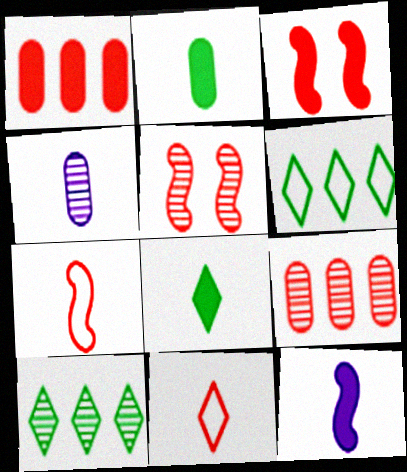[[1, 5, 11], 
[3, 4, 6], 
[3, 9, 11], 
[4, 5, 10], 
[4, 7, 8]]